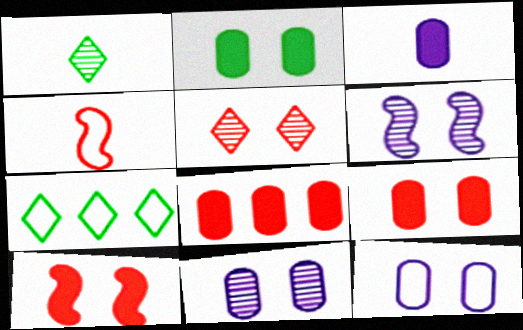[[1, 3, 4], 
[2, 3, 8], 
[4, 5, 8], 
[4, 7, 12]]